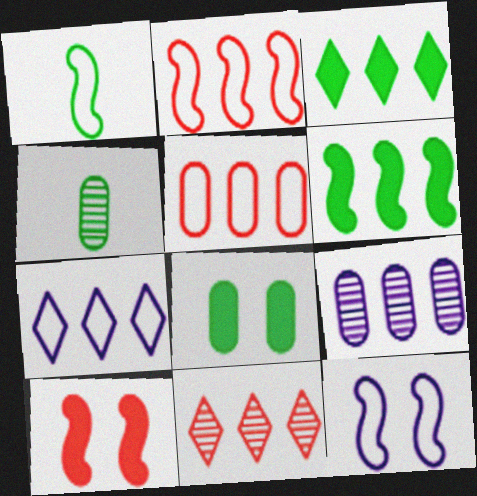[[1, 2, 12], 
[2, 3, 9], 
[3, 7, 11], 
[4, 7, 10]]